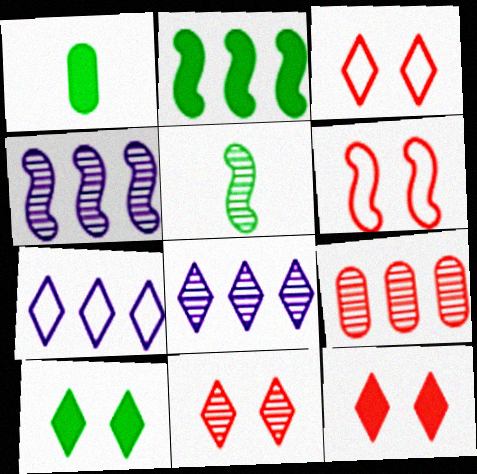[[1, 2, 10], 
[1, 3, 4], 
[1, 6, 8], 
[2, 7, 9], 
[3, 11, 12]]